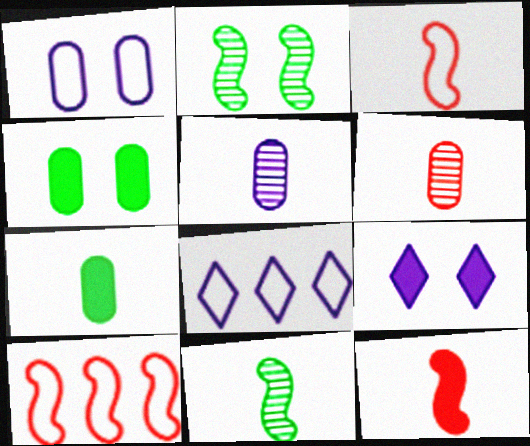[]